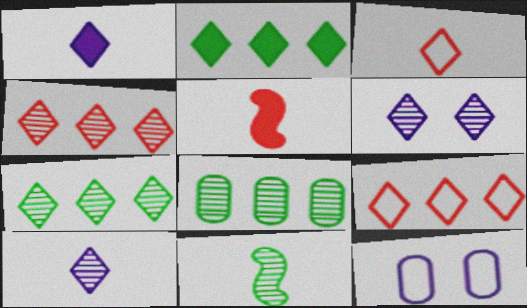[[2, 3, 6], 
[5, 7, 12]]